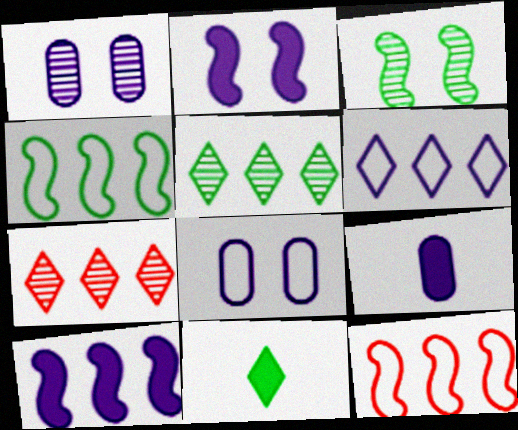[[1, 11, 12]]